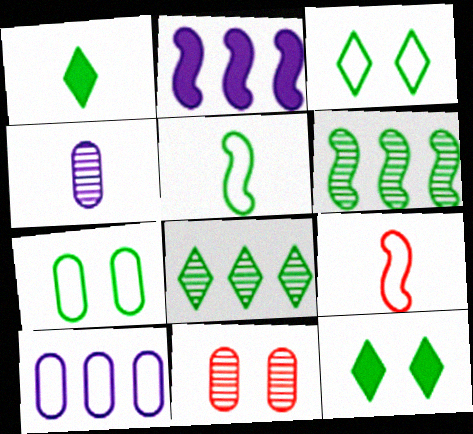[[1, 3, 8], 
[1, 4, 9], 
[1, 6, 7], 
[3, 9, 10]]